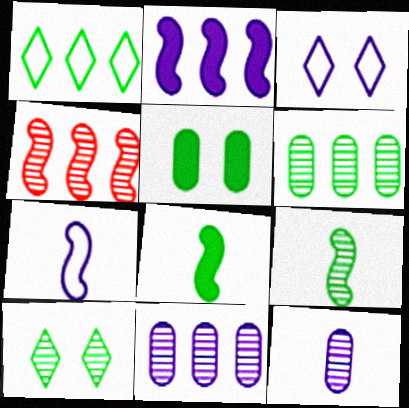[[1, 5, 9], 
[2, 3, 12], 
[4, 10, 12], 
[6, 9, 10]]